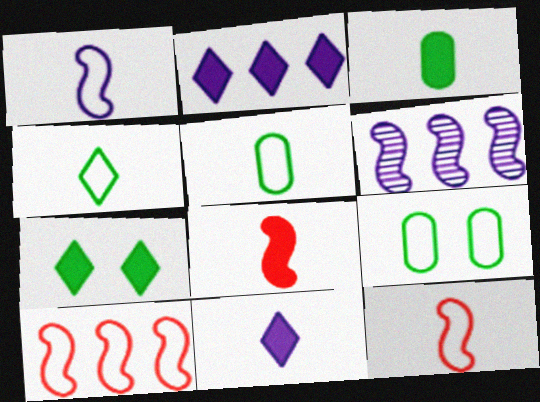[[3, 8, 11]]